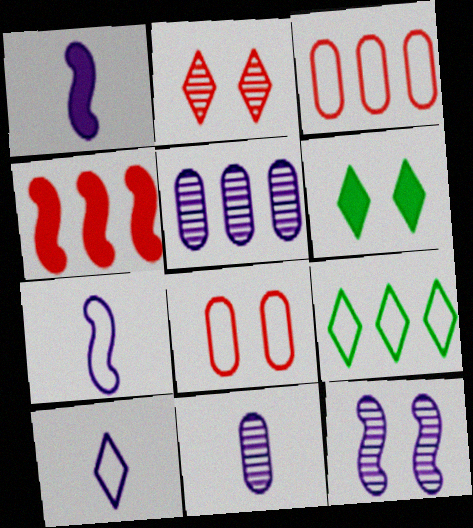[[1, 10, 11], 
[4, 5, 9], 
[6, 8, 12], 
[7, 8, 9]]